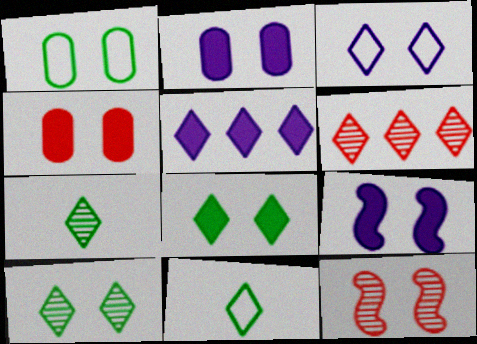[[4, 8, 9]]